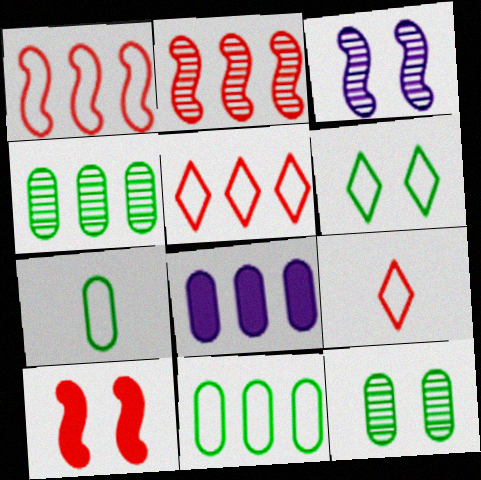[]